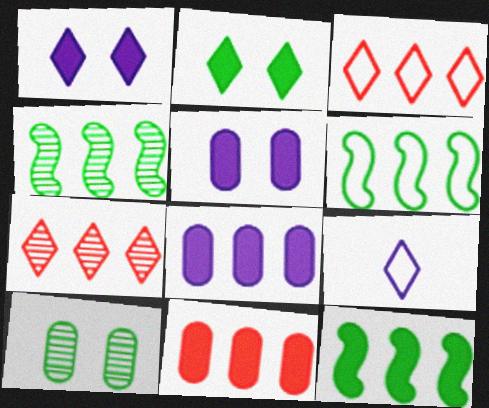[[2, 7, 9], 
[3, 4, 8], 
[4, 6, 12], 
[6, 7, 8]]